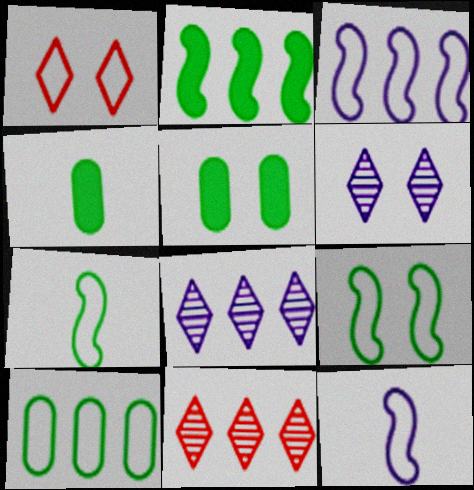[[1, 10, 12], 
[5, 11, 12]]